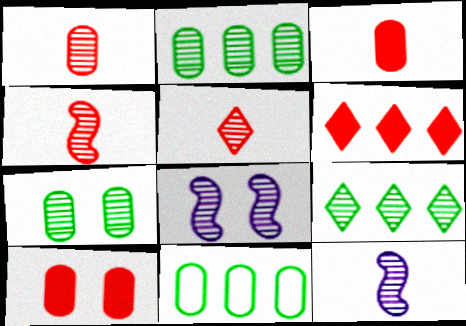[[1, 4, 5], 
[1, 8, 9], 
[2, 5, 8]]